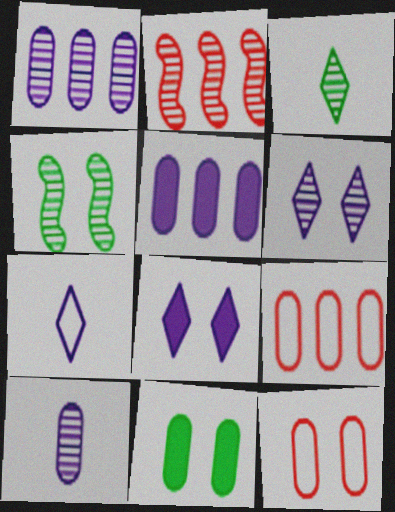[[2, 7, 11], 
[4, 8, 12], 
[9, 10, 11]]